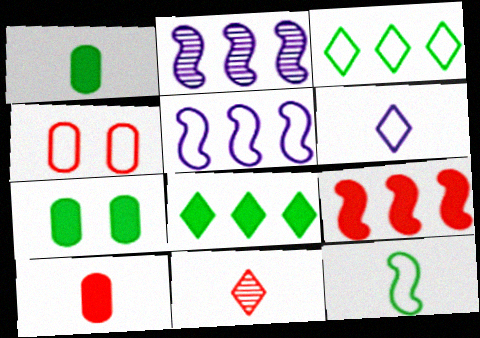[[4, 9, 11], 
[5, 7, 11]]